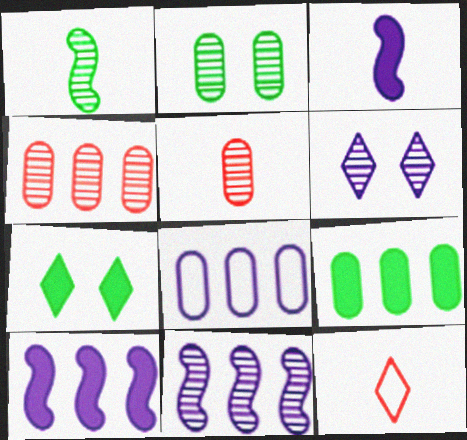[[1, 4, 6], 
[2, 10, 12], 
[3, 6, 8], 
[4, 8, 9]]